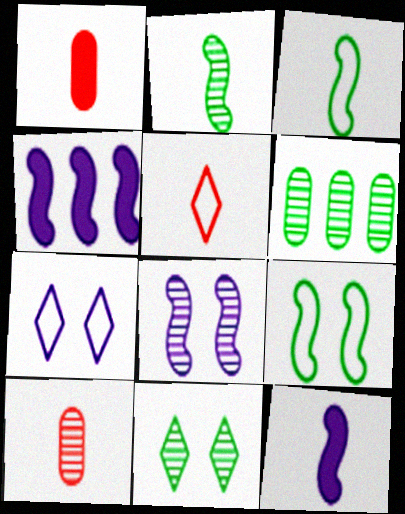[[2, 6, 11]]